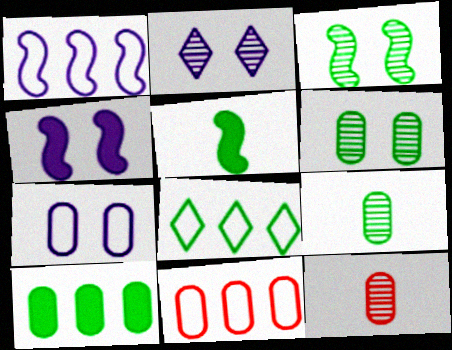[[1, 8, 11], 
[2, 4, 7], 
[2, 5, 11], 
[4, 8, 12], 
[5, 6, 8], 
[7, 10, 12]]